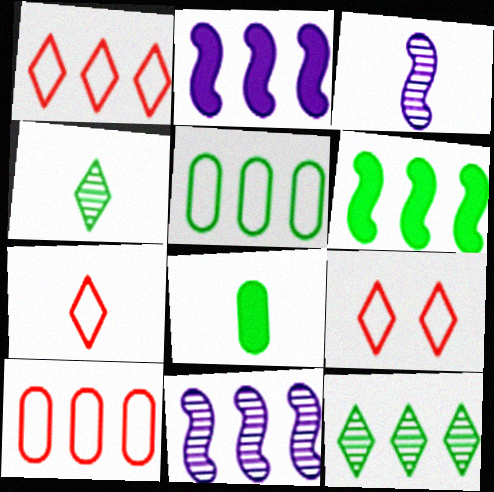[[1, 7, 9], 
[2, 10, 12], 
[3, 7, 8], 
[5, 6, 12], 
[8, 9, 11]]